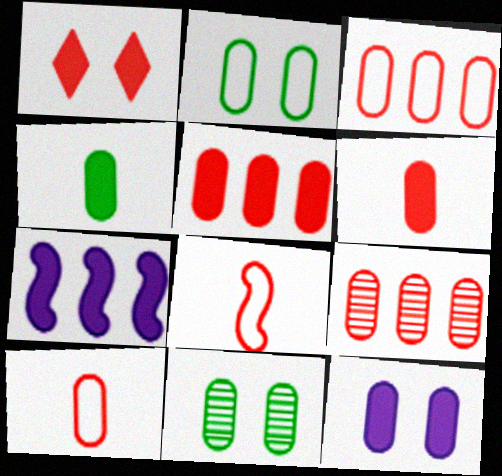[[1, 4, 7], 
[1, 8, 9], 
[3, 5, 9], 
[4, 5, 12]]